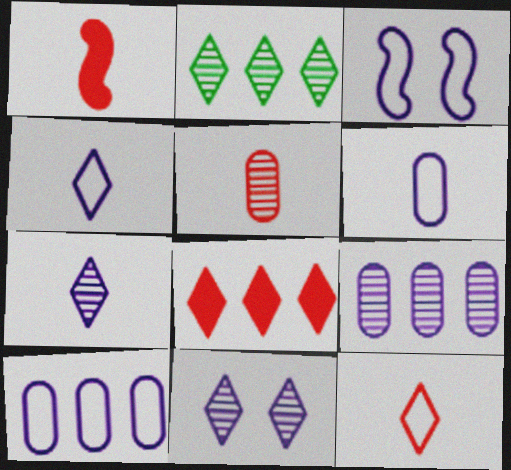[[1, 5, 12], 
[3, 4, 10]]